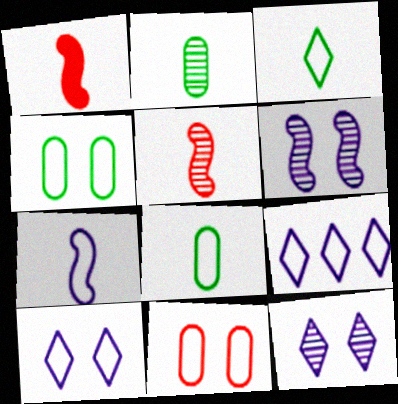[]